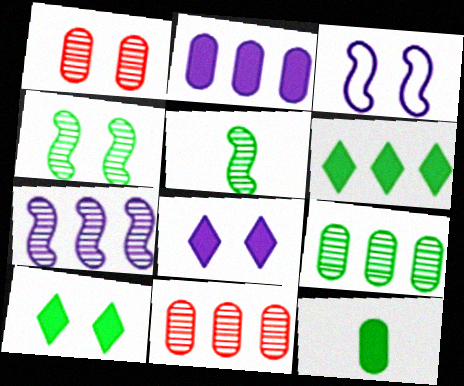[[1, 3, 10]]